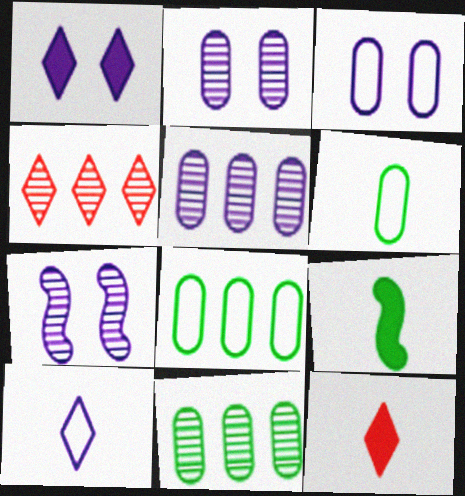[[1, 3, 7], 
[3, 4, 9], 
[7, 8, 12]]